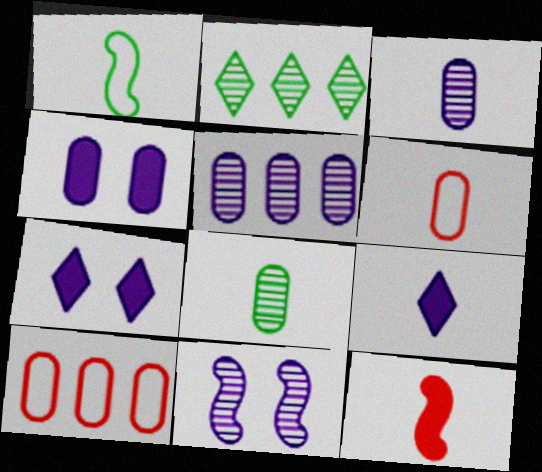[[4, 8, 10]]